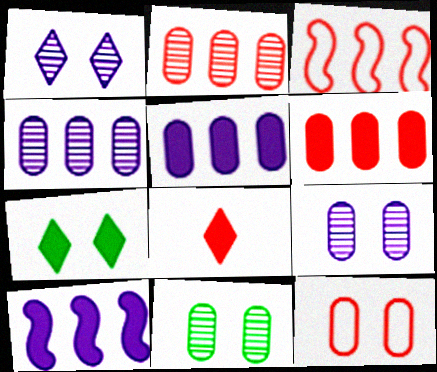[]